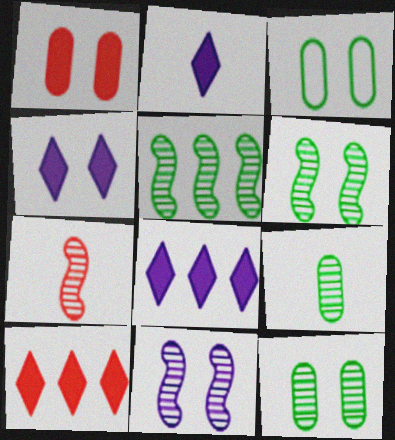[[2, 4, 8], 
[3, 7, 8], 
[5, 7, 11]]